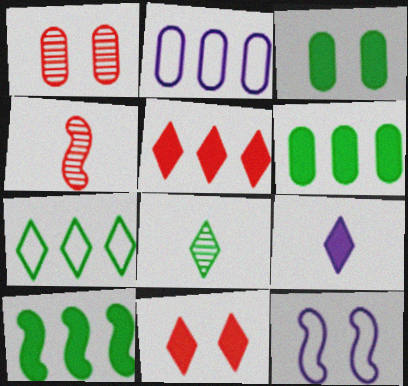[[4, 10, 12]]